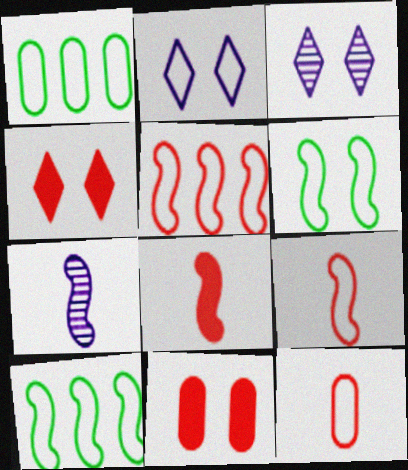[[1, 2, 9], 
[1, 3, 8], 
[1, 4, 7], 
[2, 10, 12], 
[3, 6, 11]]